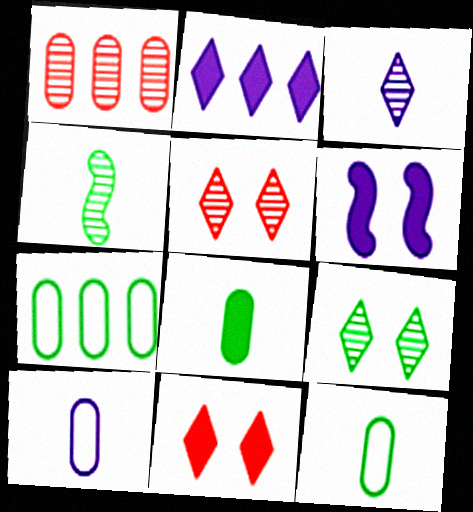[]